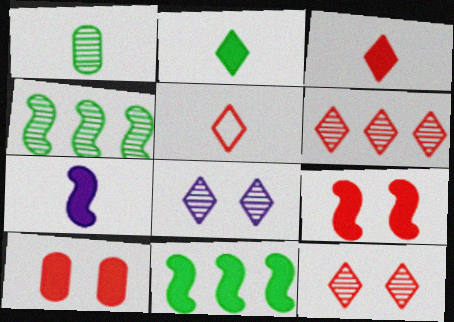[[1, 5, 7], 
[7, 9, 11]]